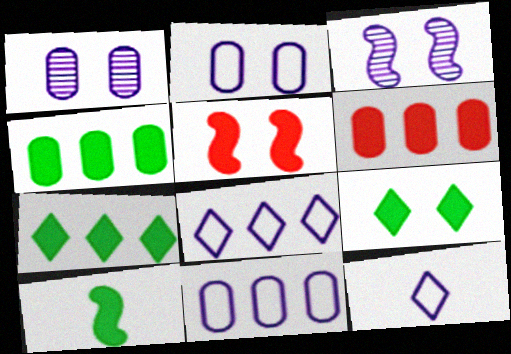[[4, 9, 10]]